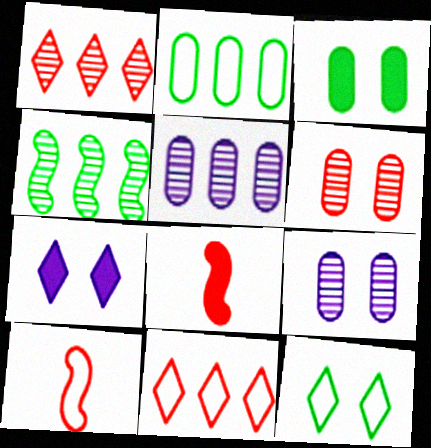[[1, 4, 5], 
[5, 8, 12], 
[6, 8, 11]]